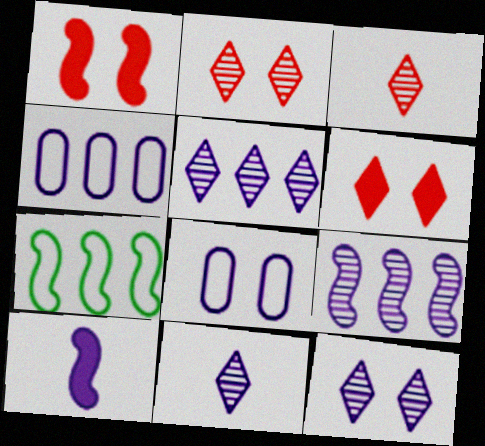[[4, 10, 12], 
[5, 8, 10], 
[5, 11, 12]]